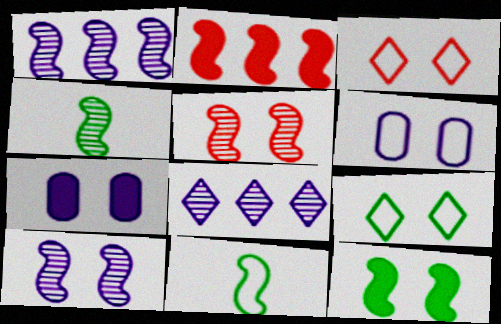[[1, 4, 5], 
[2, 10, 11], 
[5, 7, 9]]